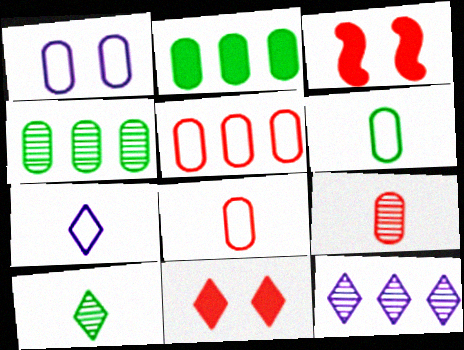[[1, 2, 9], 
[1, 5, 6], 
[3, 4, 7], 
[3, 6, 12]]